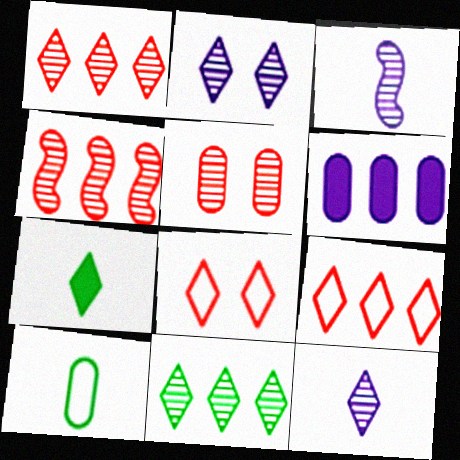[[2, 7, 9], 
[3, 5, 11], 
[5, 6, 10]]